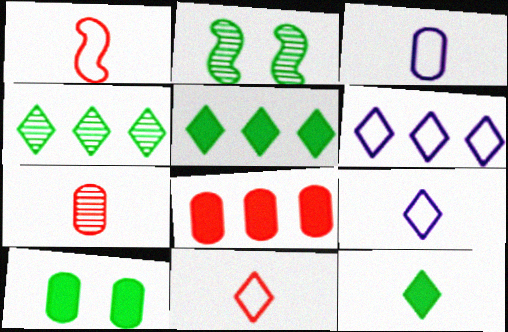[[2, 8, 9]]